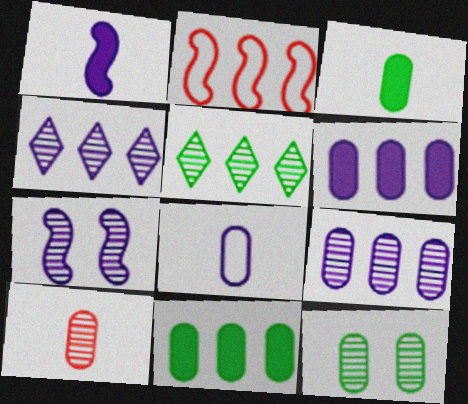[[2, 4, 11], 
[2, 5, 6], 
[3, 8, 10], 
[5, 7, 10], 
[9, 10, 12]]